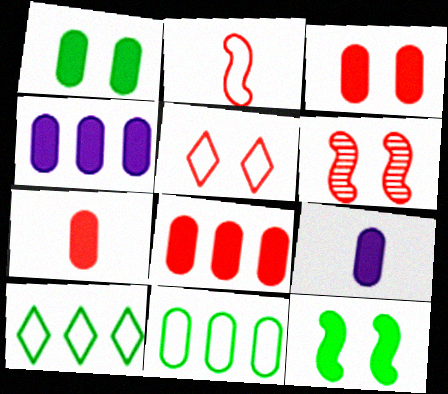[[1, 4, 7], 
[1, 8, 9], 
[3, 5, 6], 
[3, 7, 8], 
[6, 9, 10]]